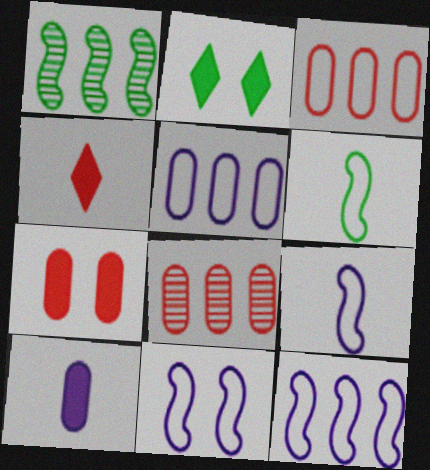[[2, 8, 9], 
[9, 11, 12]]